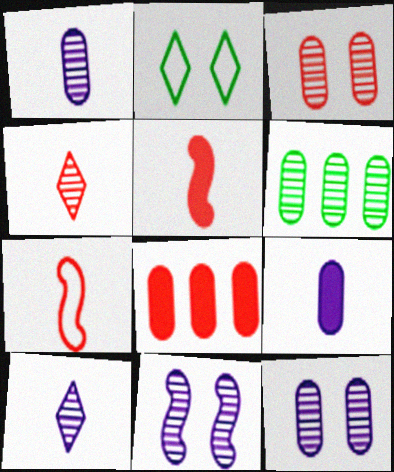[[1, 3, 6], 
[4, 6, 11]]